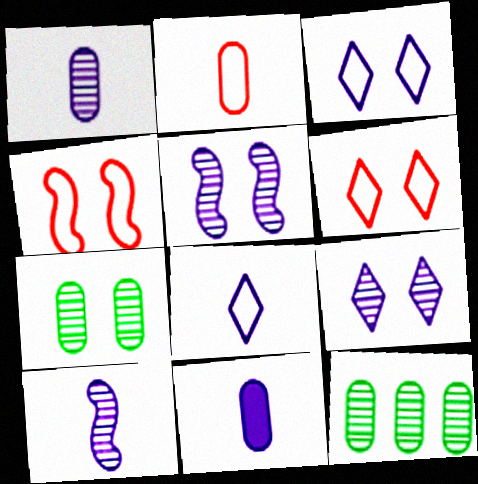[[8, 10, 11]]